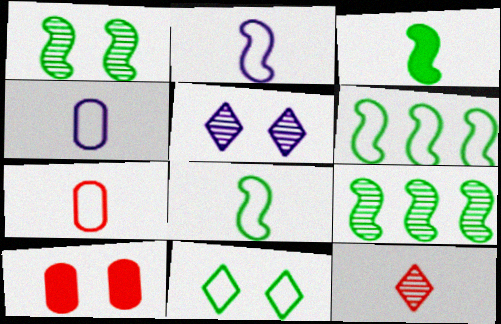[[1, 3, 6], 
[3, 4, 12]]